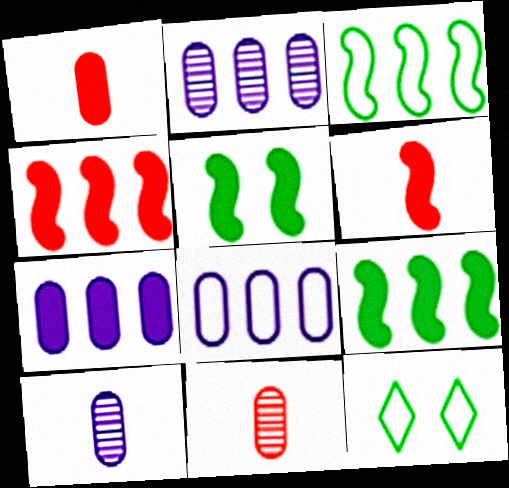[[2, 6, 12], 
[2, 7, 8], 
[4, 10, 12]]